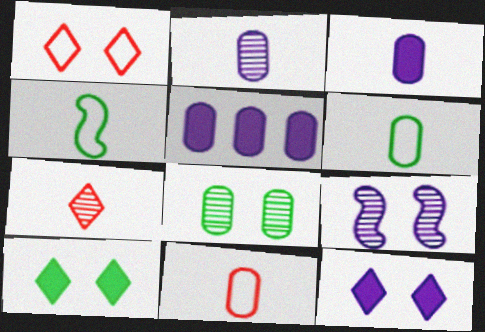[[3, 4, 7], 
[5, 8, 11]]